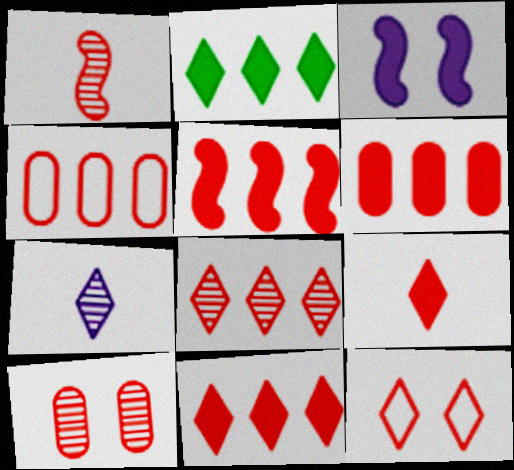[[1, 6, 12], 
[1, 8, 10], 
[2, 7, 12], 
[4, 5, 8], 
[5, 6, 11], 
[8, 9, 12]]